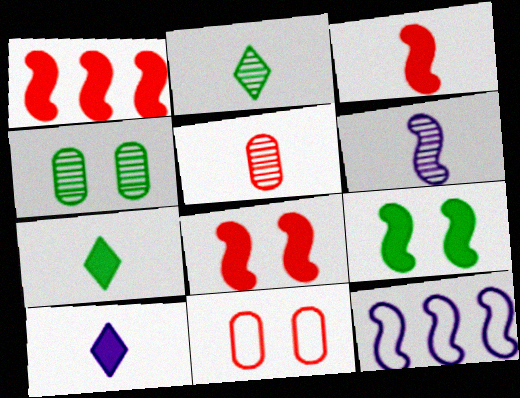[[1, 3, 8], 
[2, 5, 6]]